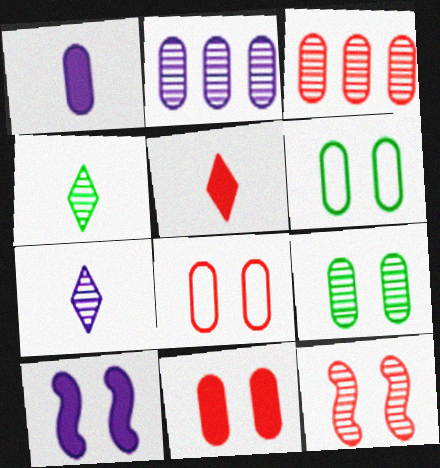[[1, 3, 6], 
[2, 4, 12]]